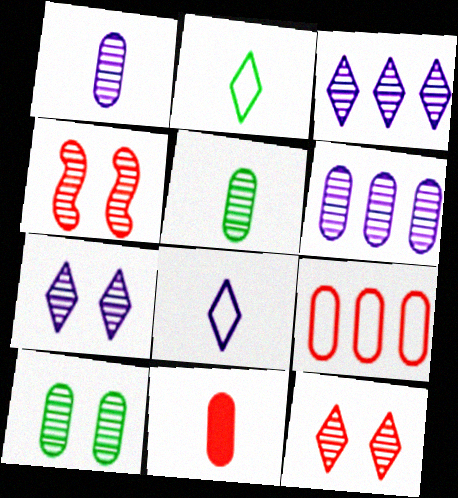[[3, 4, 5], 
[4, 7, 10]]